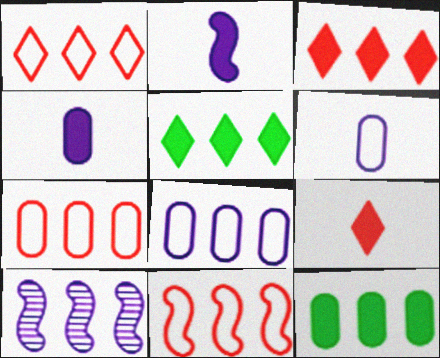[[1, 7, 11], 
[1, 10, 12], 
[5, 7, 10]]